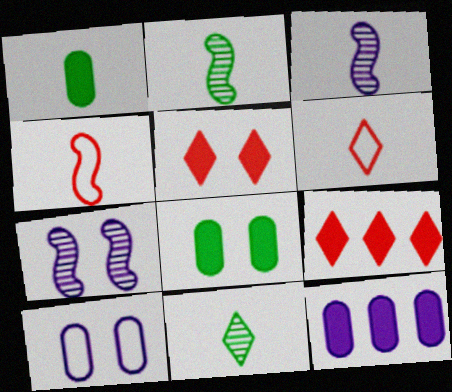[[1, 3, 6], 
[2, 9, 10]]